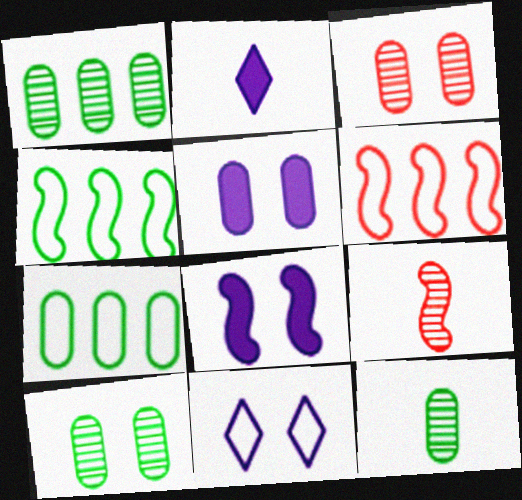[[1, 10, 12], 
[2, 3, 4], 
[2, 6, 10], 
[4, 8, 9]]